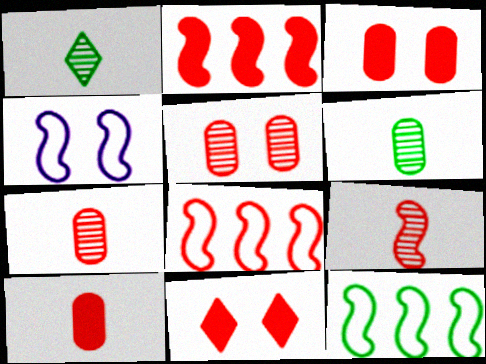[[2, 10, 11], 
[7, 8, 11]]